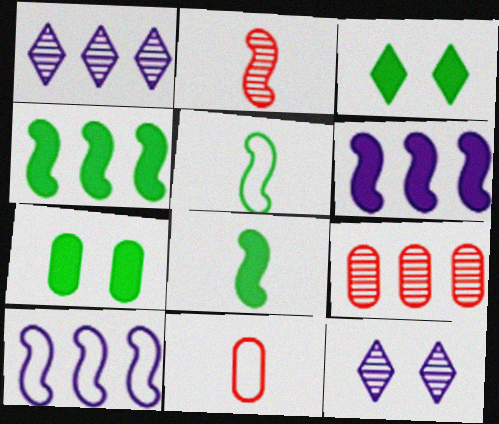[[4, 11, 12]]